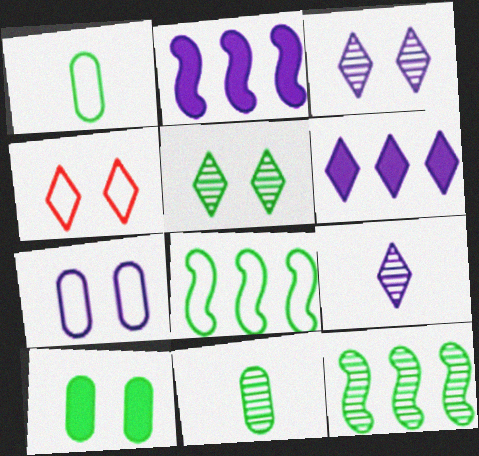[[2, 4, 11], 
[2, 7, 9], 
[5, 11, 12]]